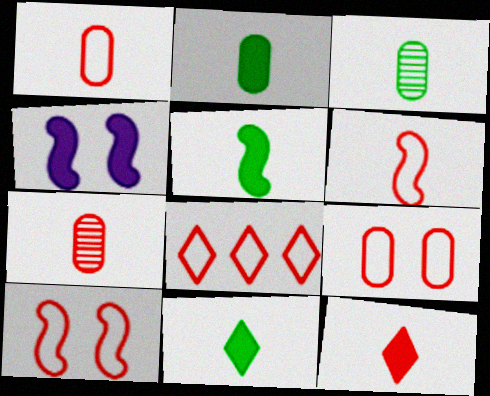[[1, 8, 10], 
[2, 5, 11], 
[3, 4, 8], 
[6, 7, 12], 
[6, 8, 9]]